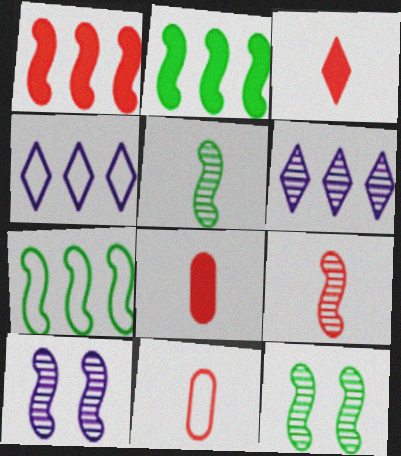[[3, 9, 11], 
[4, 8, 12]]